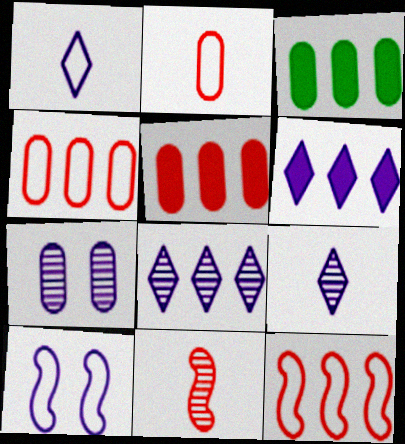[[2, 3, 7], 
[3, 8, 12]]